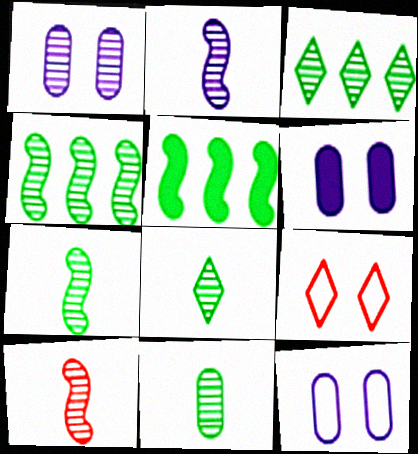[[1, 3, 10], 
[1, 6, 12], 
[2, 7, 10], 
[7, 8, 11]]